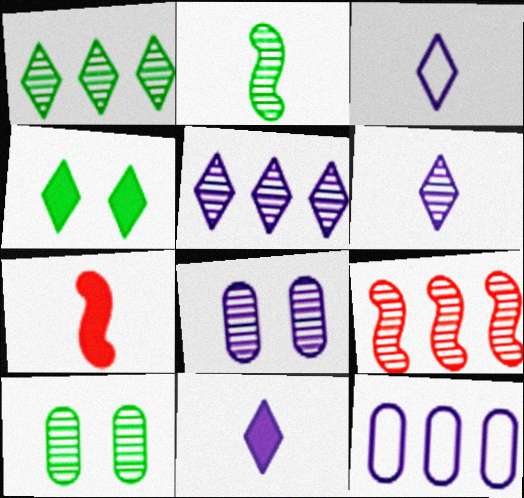[[1, 2, 10], 
[3, 6, 11], 
[6, 9, 10]]